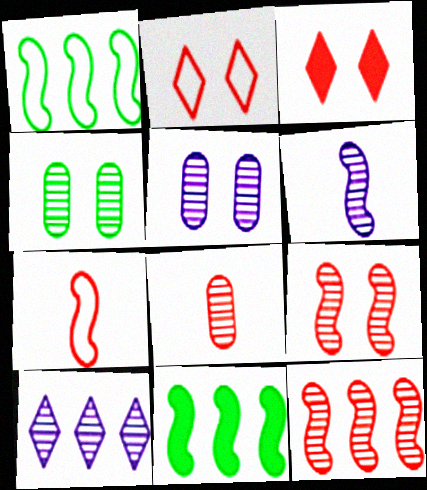[[5, 6, 10]]